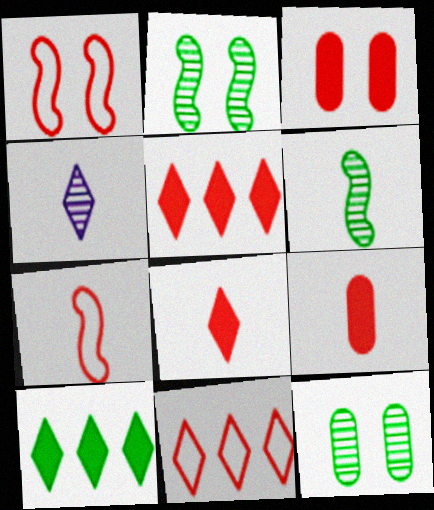[]